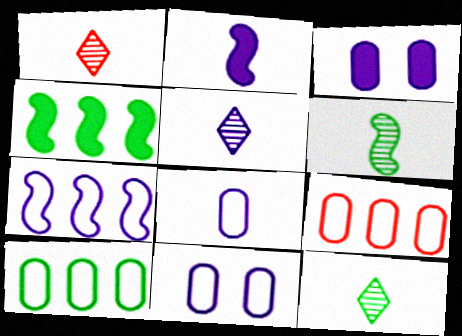[[1, 4, 11], 
[1, 5, 12], 
[2, 5, 8], 
[3, 5, 7]]